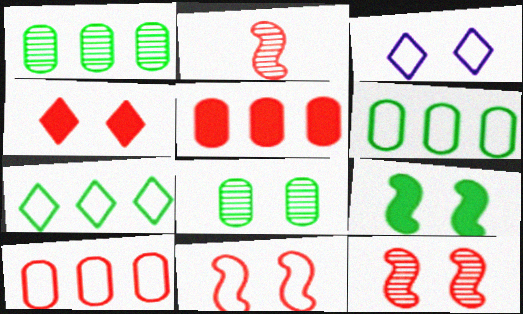[[2, 4, 10]]